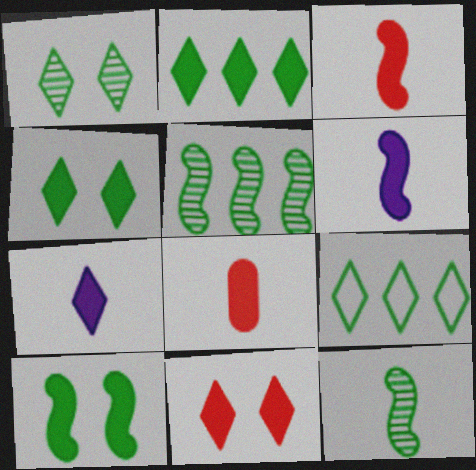[[2, 7, 11]]